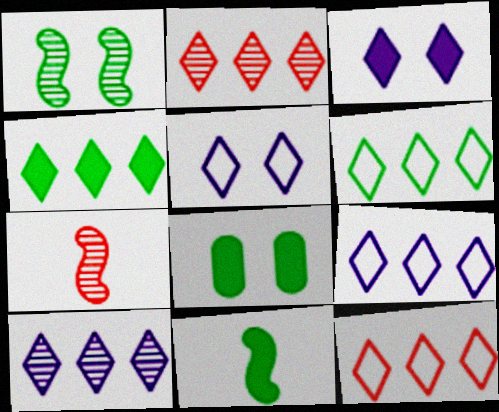[[2, 4, 9], 
[4, 8, 11], 
[4, 10, 12], 
[6, 9, 12], 
[7, 8, 9]]